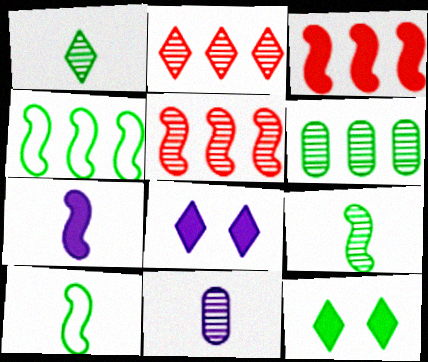[[6, 10, 12]]